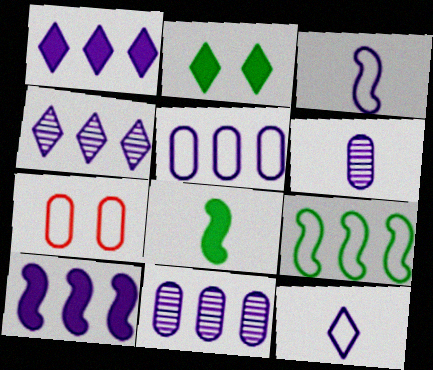[[4, 5, 10], 
[4, 7, 8], 
[7, 9, 12]]